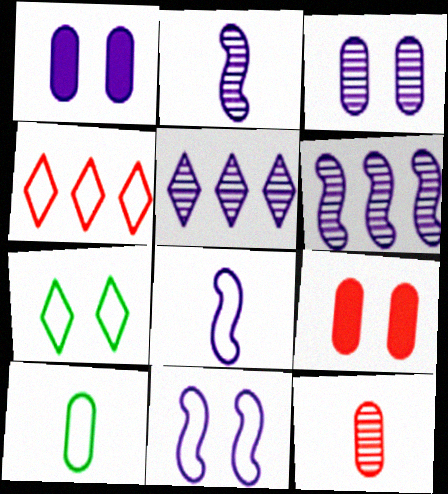[[1, 5, 8], 
[2, 3, 5], 
[4, 10, 11]]